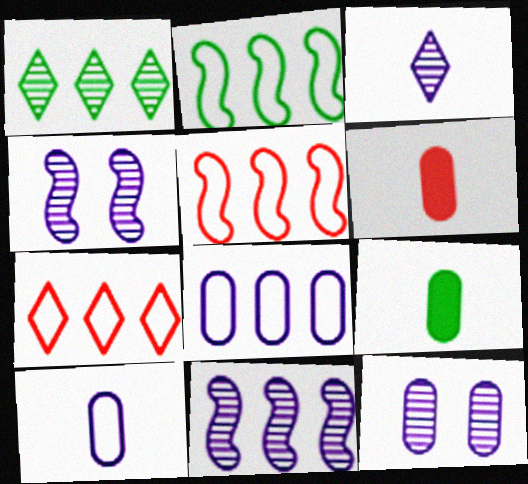[[2, 7, 8], 
[3, 11, 12], 
[4, 7, 9]]